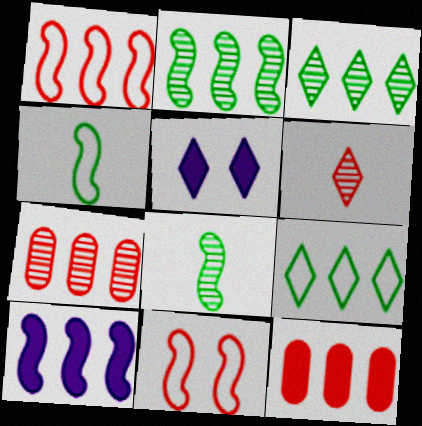[[1, 2, 10], 
[4, 5, 7], 
[5, 6, 9], 
[6, 11, 12], 
[7, 9, 10], 
[8, 10, 11]]